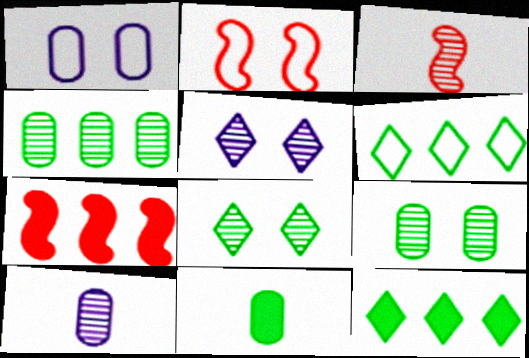[[1, 3, 12], 
[2, 3, 7], 
[2, 10, 12], 
[3, 4, 5]]